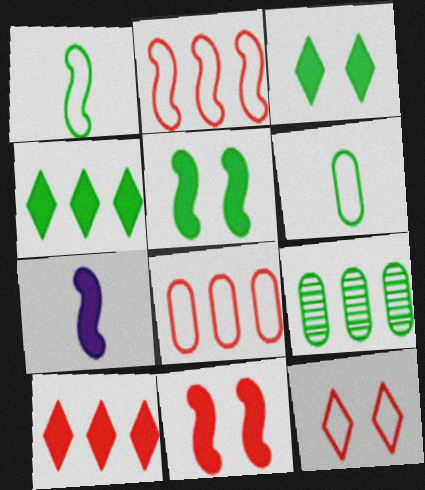[[1, 3, 9], 
[7, 9, 12]]